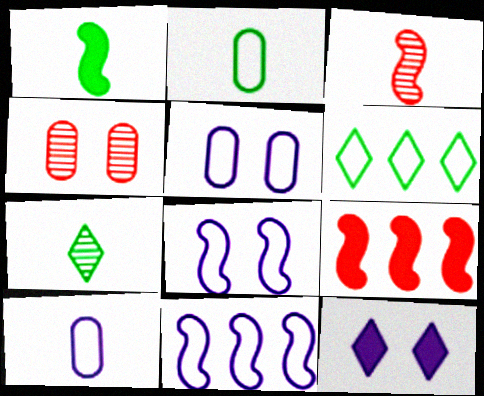[[1, 2, 7], 
[5, 7, 9]]